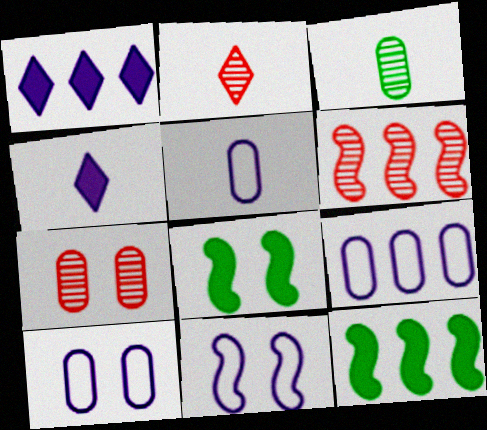[[2, 6, 7], 
[2, 8, 9], 
[2, 10, 12], 
[5, 9, 10]]